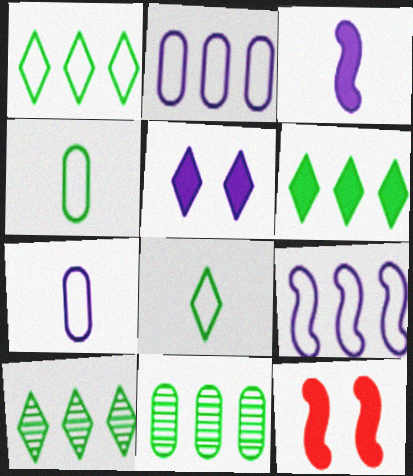[[1, 6, 10], 
[7, 10, 12]]